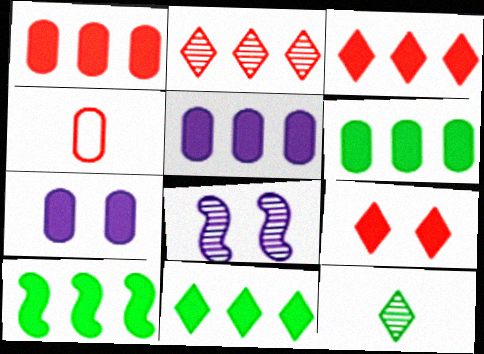[[1, 5, 6], 
[3, 5, 10], 
[4, 8, 11], 
[6, 10, 11]]